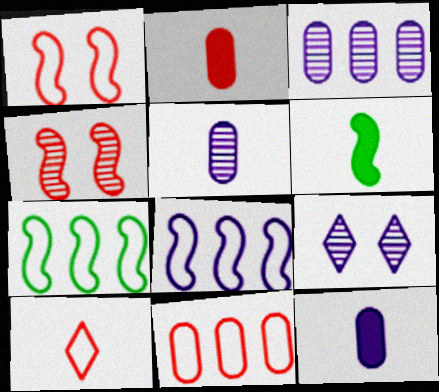[[1, 10, 11], 
[2, 7, 9], 
[4, 6, 8], 
[5, 6, 10], 
[6, 9, 11], 
[8, 9, 12]]